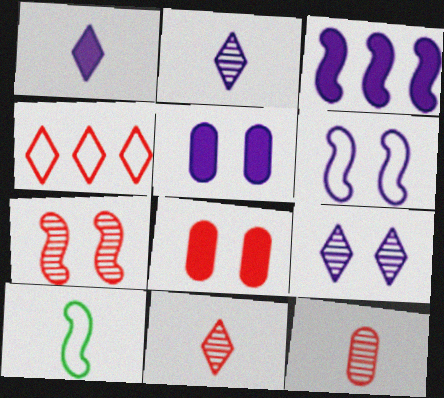[[1, 3, 5], 
[1, 10, 12], 
[3, 7, 10], 
[5, 6, 9]]